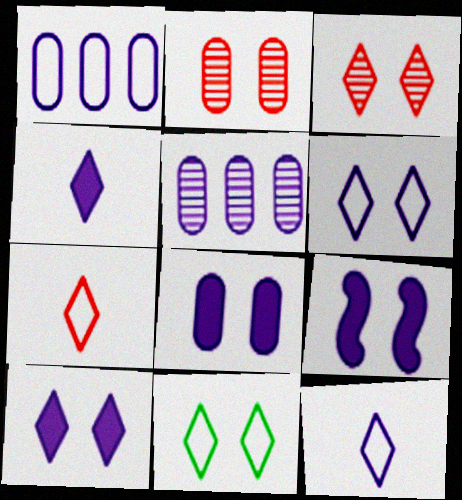[[2, 9, 11], 
[3, 10, 11], 
[5, 9, 12], 
[8, 9, 10]]